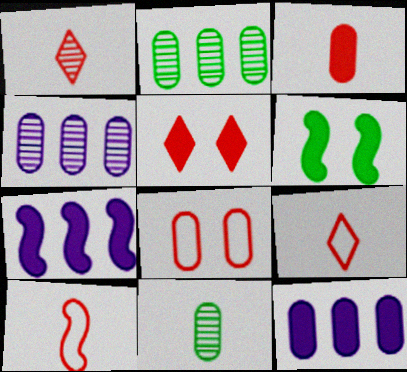[[1, 3, 10], 
[4, 6, 9], 
[8, 11, 12]]